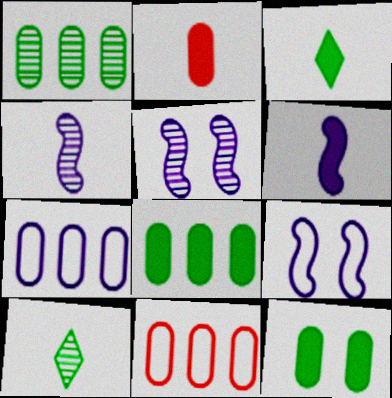[[2, 3, 6], 
[3, 5, 11]]